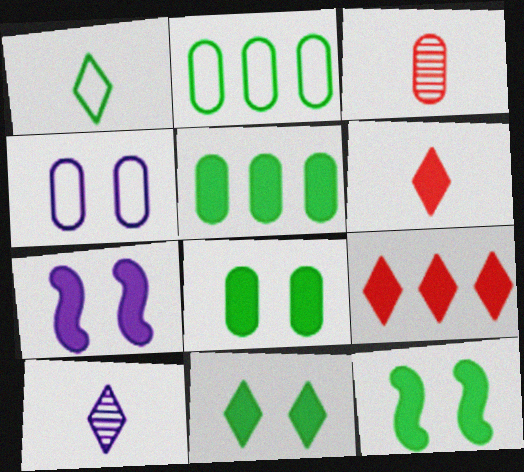[[1, 6, 10], 
[3, 4, 5], 
[5, 6, 7], 
[8, 11, 12]]